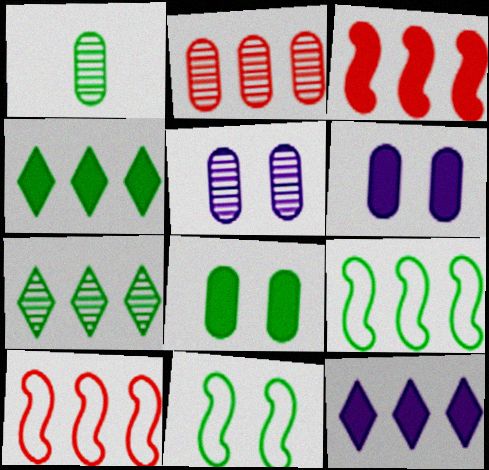[[1, 2, 5], 
[1, 4, 11], 
[2, 9, 12]]